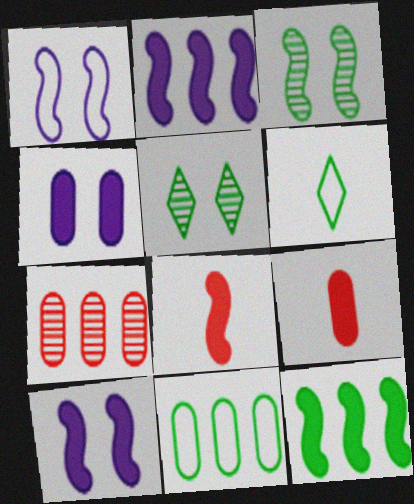[[6, 7, 10], 
[8, 10, 12]]